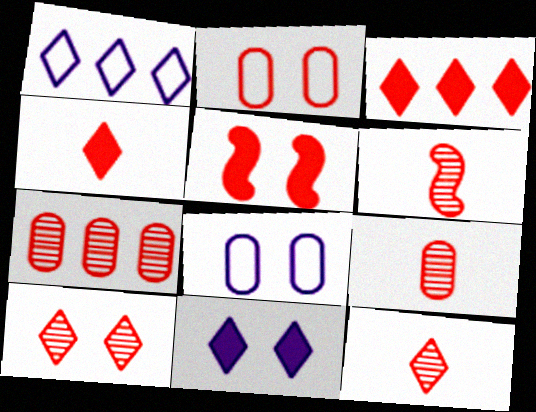[[2, 3, 6], 
[2, 5, 10], 
[6, 7, 10], 
[6, 9, 12]]